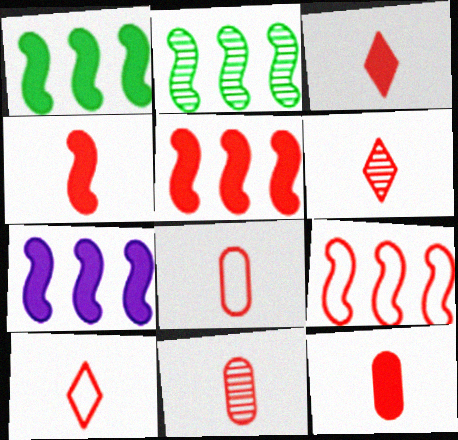[[1, 5, 7], 
[2, 7, 9], 
[3, 4, 12], 
[3, 6, 10], 
[4, 6, 8], 
[4, 10, 11], 
[8, 11, 12]]